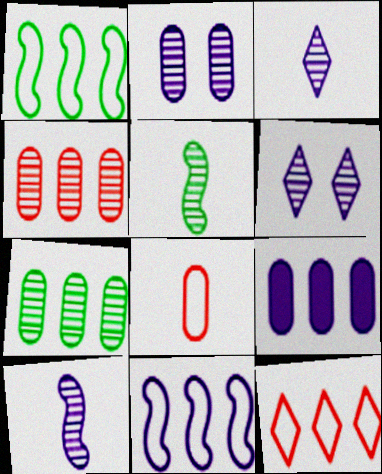[[4, 5, 6]]